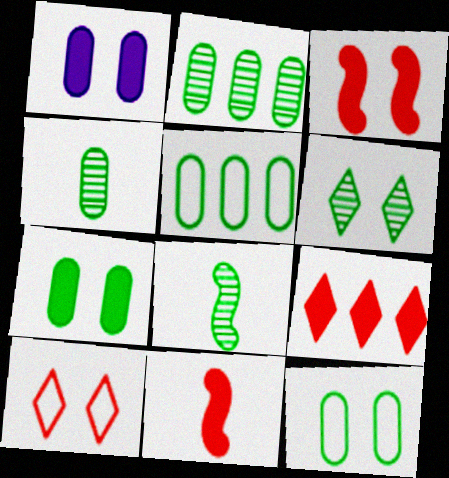[[2, 6, 8], 
[4, 5, 7]]